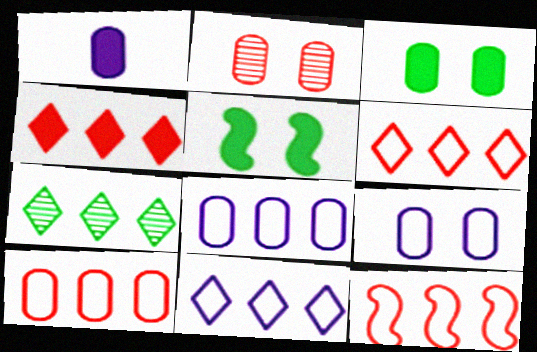[[1, 4, 5], 
[2, 3, 9], 
[4, 7, 11], 
[6, 10, 12]]